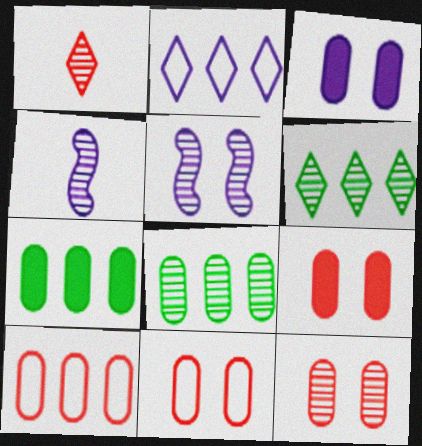[[1, 5, 8], 
[2, 3, 4], 
[4, 6, 12], 
[9, 11, 12]]